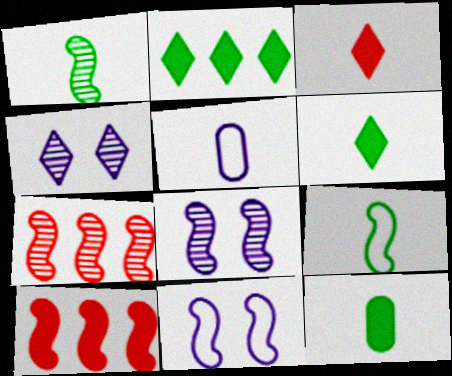[[1, 3, 5], 
[1, 7, 8], 
[1, 10, 11], 
[8, 9, 10]]